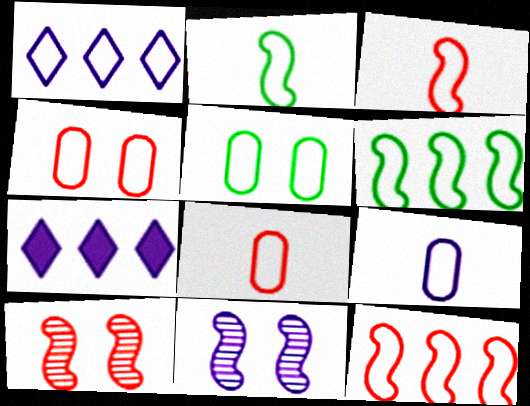[[1, 2, 4], 
[1, 3, 5], 
[7, 9, 11]]